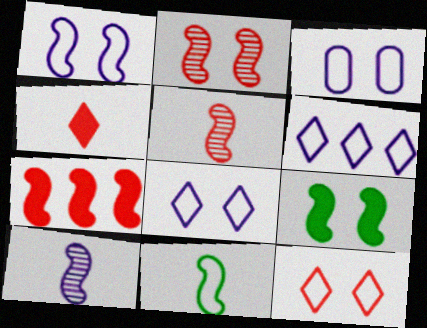[[1, 2, 9], 
[1, 3, 8]]